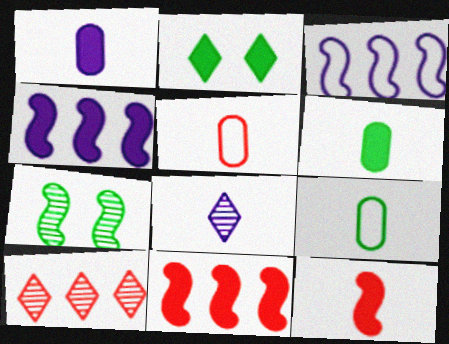[[1, 2, 11], 
[3, 7, 12], 
[8, 9, 12]]